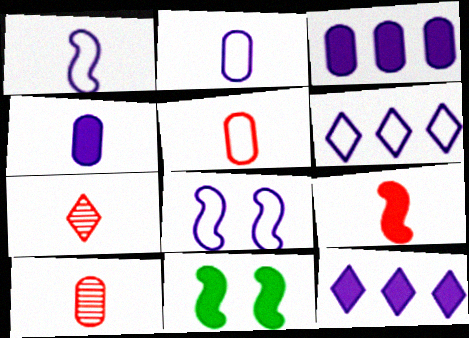[[2, 6, 8], 
[5, 7, 9], 
[6, 10, 11]]